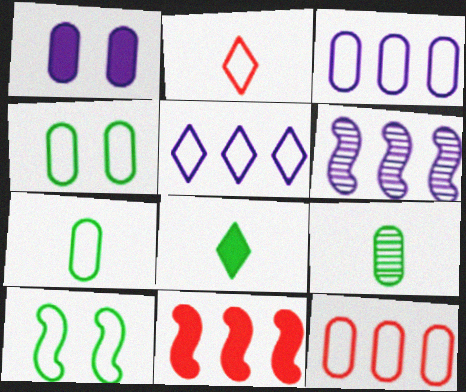[[1, 8, 11], 
[1, 9, 12], 
[2, 3, 10]]